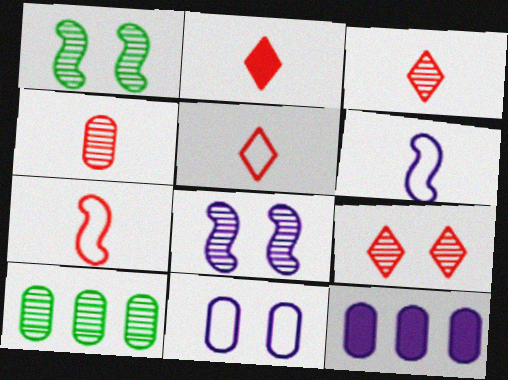[[1, 5, 12], 
[2, 3, 5], 
[2, 4, 7], 
[3, 8, 10]]